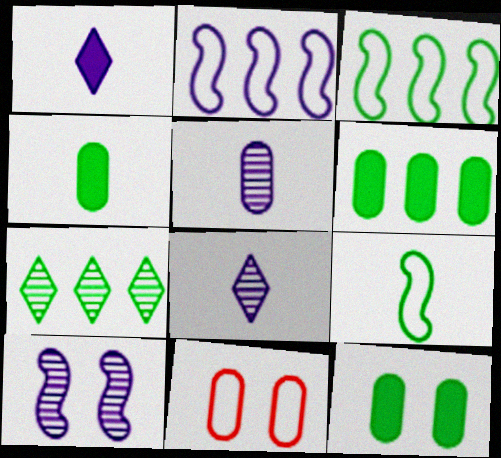[[3, 6, 7], 
[4, 6, 12], 
[5, 6, 11], 
[7, 9, 12]]